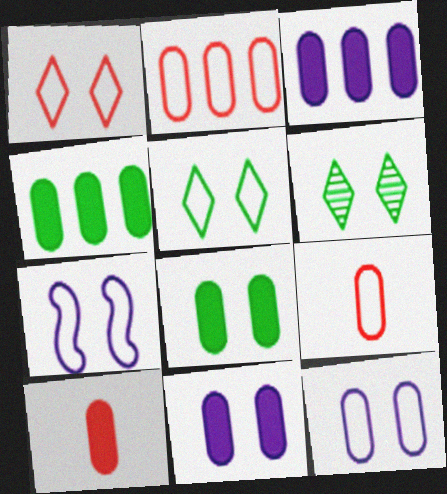[[3, 8, 10], 
[4, 10, 11]]